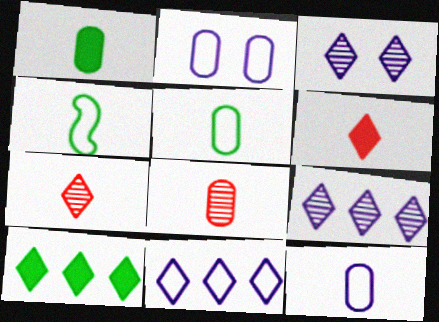[[1, 8, 12]]